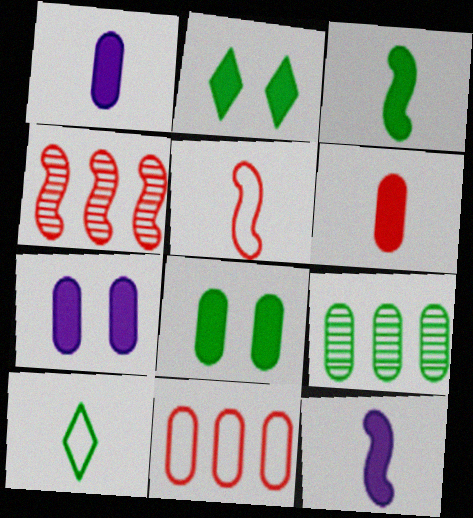[[4, 7, 10]]